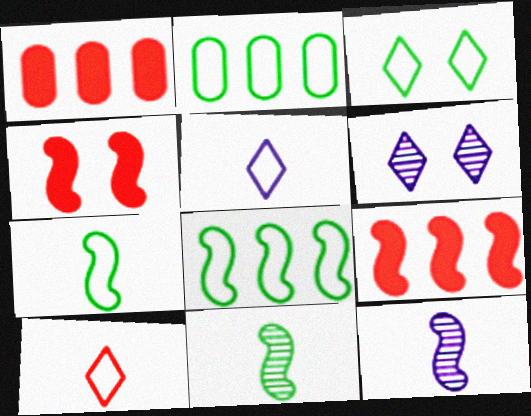[[1, 3, 12], 
[1, 6, 7], 
[2, 3, 7], 
[4, 8, 12]]